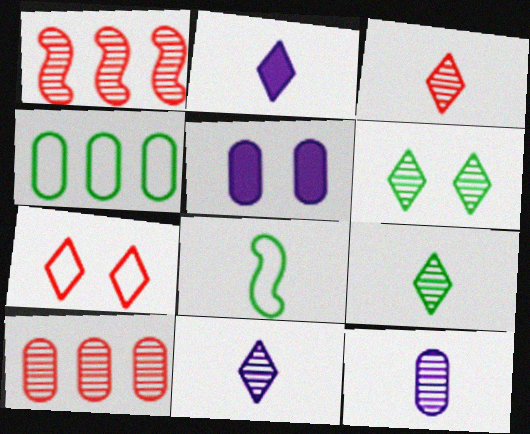[[1, 6, 12], 
[3, 9, 11]]